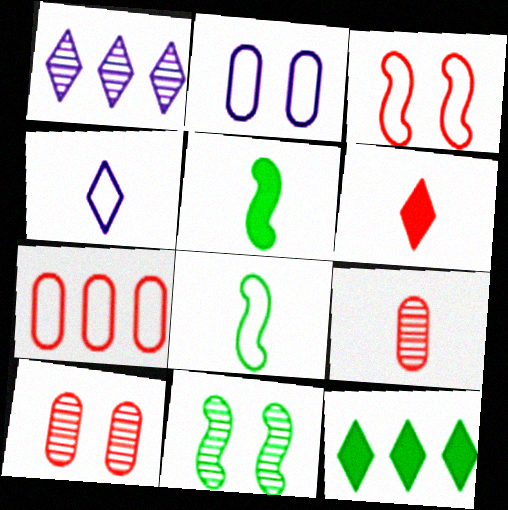[[1, 9, 11], 
[4, 5, 9]]